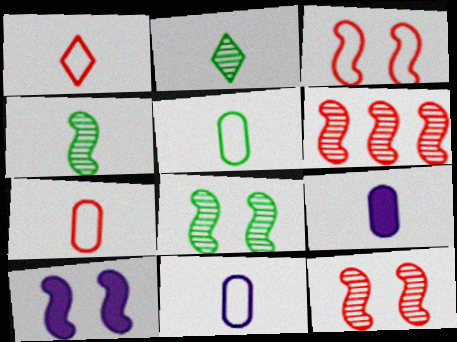[[1, 4, 9], 
[3, 8, 10], 
[5, 7, 11]]